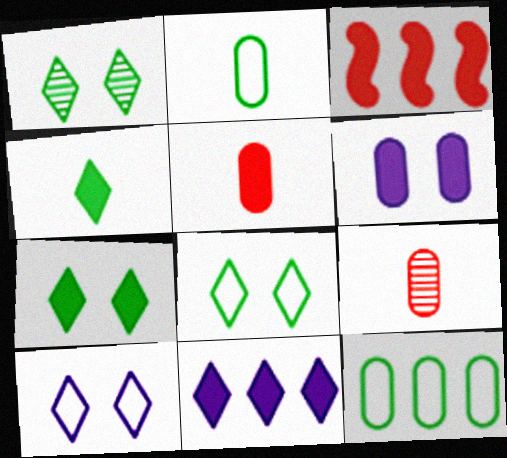[[1, 7, 8], 
[3, 4, 6], 
[6, 9, 12]]